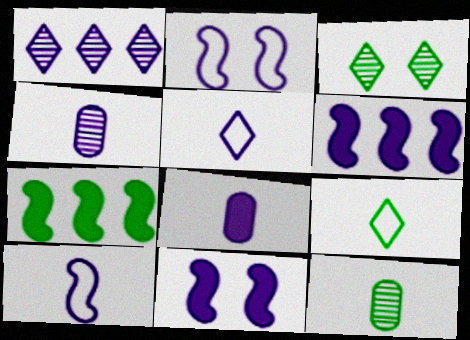[[1, 2, 8]]